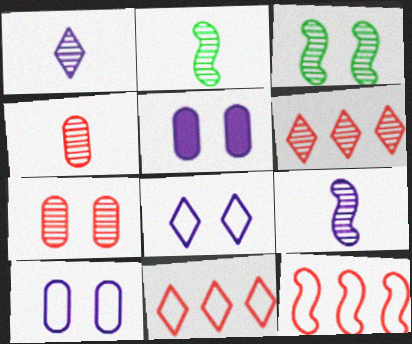[[1, 2, 4], 
[2, 5, 11]]